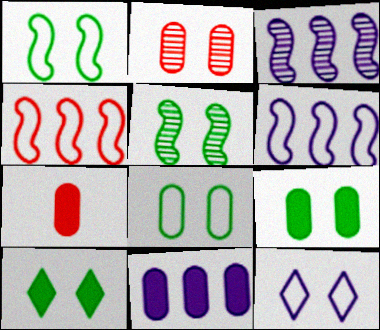[[5, 8, 10], 
[7, 9, 11]]